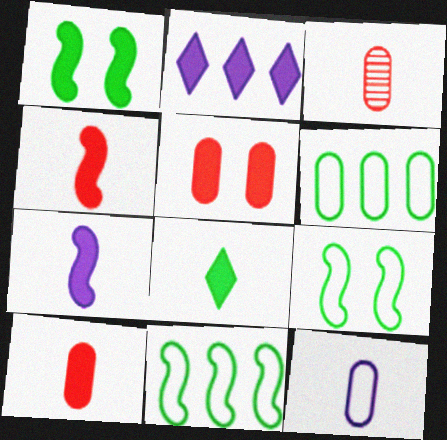[[1, 2, 10], 
[2, 3, 9], 
[7, 8, 10]]